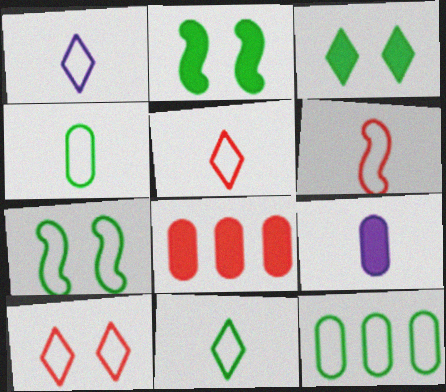[[1, 4, 6], 
[1, 5, 11], 
[7, 11, 12]]